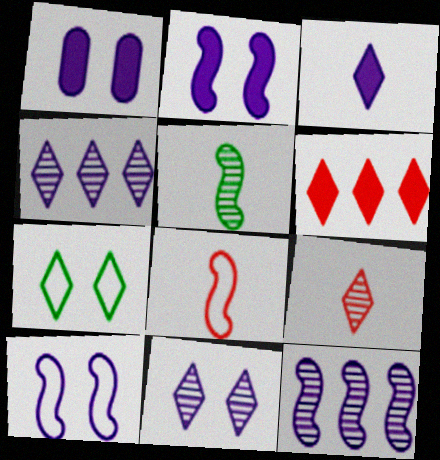[[1, 10, 11]]